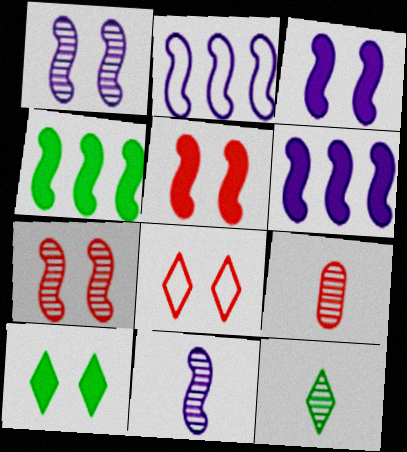[[2, 3, 11], 
[2, 9, 10], 
[9, 11, 12]]